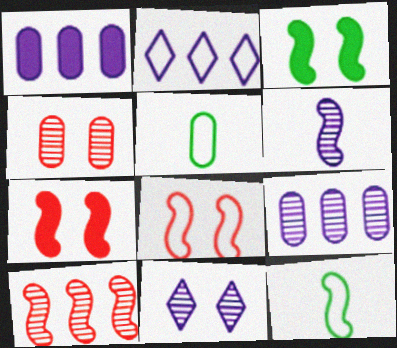[[1, 4, 5], 
[2, 5, 8], 
[6, 9, 11]]